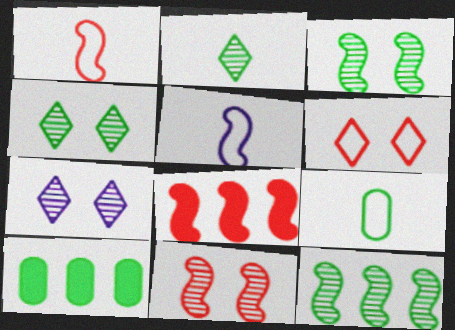[[1, 7, 10], 
[1, 8, 11], 
[3, 5, 8], 
[7, 8, 9]]